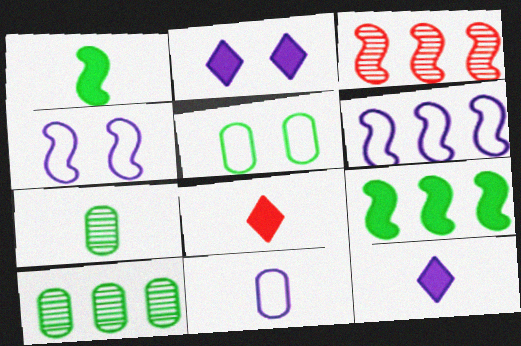[[1, 3, 4], 
[3, 5, 12], 
[3, 6, 9], 
[4, 8, 10]]